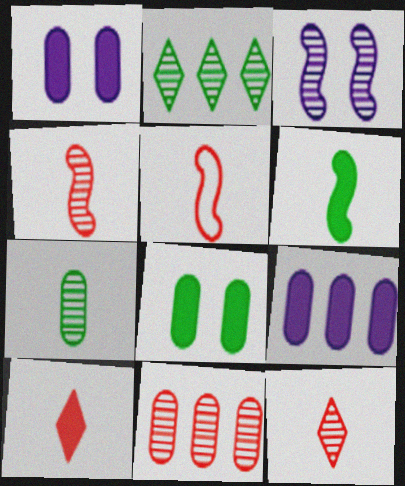[[1, 2, 5]]